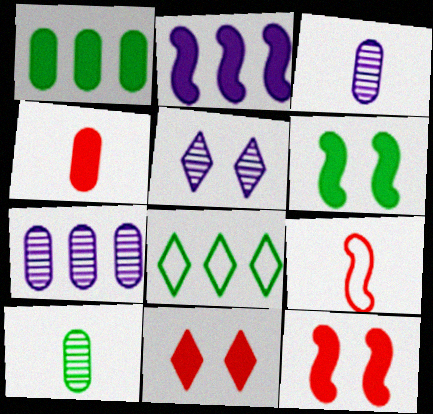[[1, 5, 9], 
[3, 8, 12], 
[6, 8, 10]]